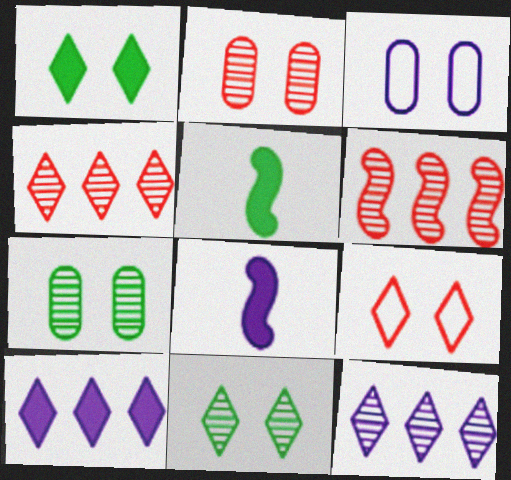[[3, 4, 5], 
[3, 8, 12]]